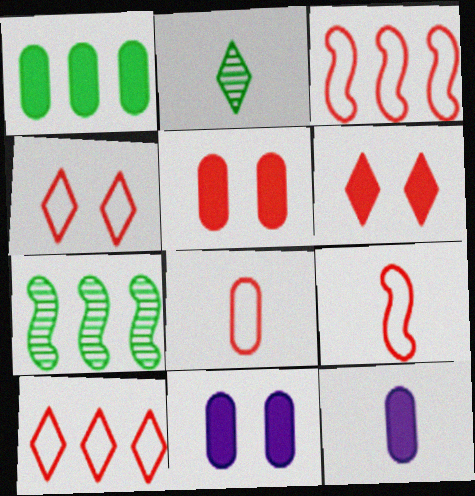[[1, 5, 12], 
[2, 3, 11], 
[2, 9, 12], 
[3, 4, 8], 
[4, 7, 12]]